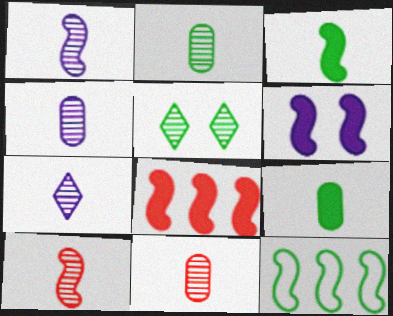[[1, 4, 7], 
[2, 4, 11], 
[2, 7, 10], 
[3, 6, 8], 
[5, 9, 12], 
[6, 10, 12]]